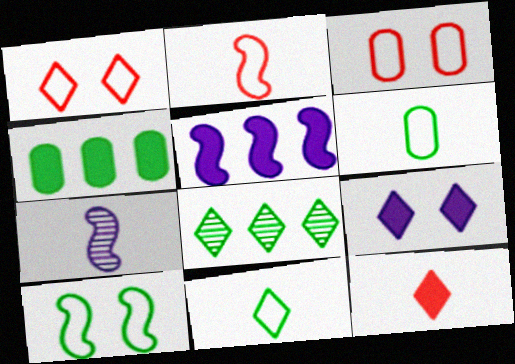[[1, 4, 7], 
[6, 7, 12]]